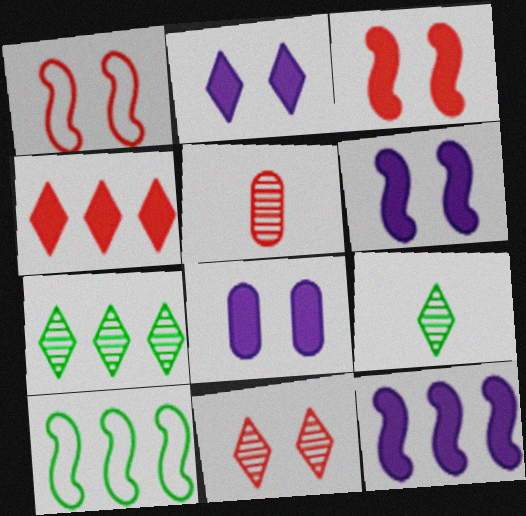[[1, 4, 5], 
[2, 5, 10], 
[2, 6, 8]]